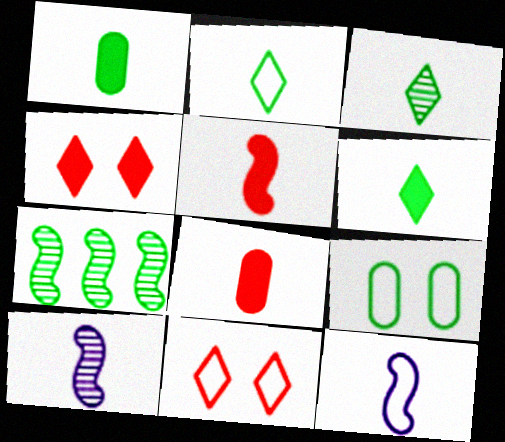[[2, 3, 6], 
[2, 8, 10], 
[3, 8, 12], 
[6, 7, 9]]